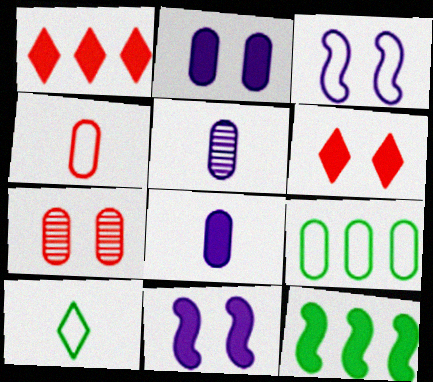[[6, 8, 12], 
[7, 8, 9]]